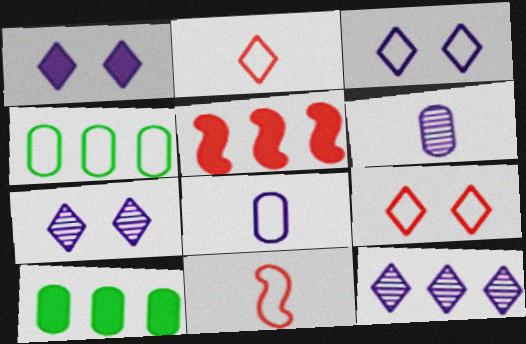[[1, 3, 7], 
[3, 4, 11], 
[4, 5, 12], 
[7, 10, 11]]